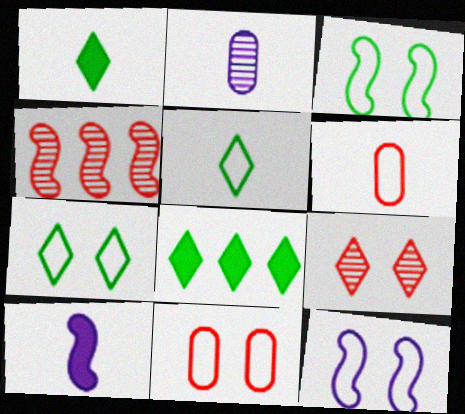[[3, 4, 10], 
[7, 11, 12]]